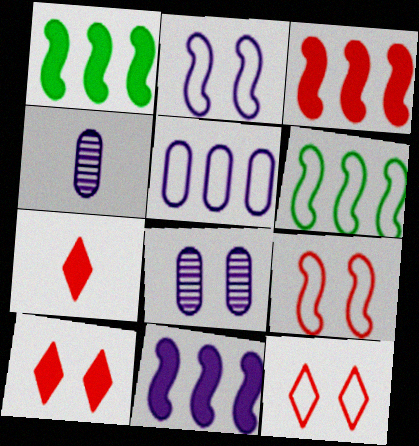[[1, 3, 11], 
[1, 4, 12], 
[4, 6, 10], 
[6, 7, 8]]